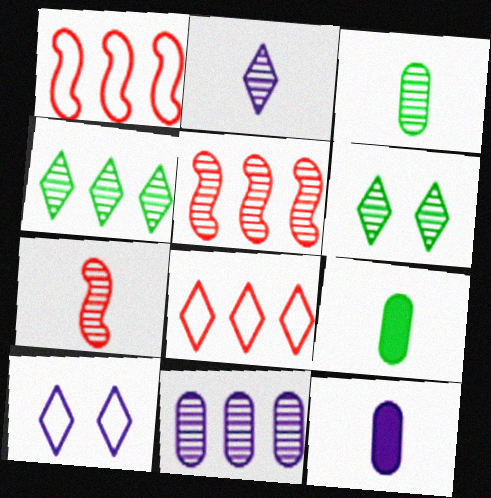[[1, 6, 12], 
[2, 3, 7], 
[4, 5, 11], 
[5, 9, 10], 
[6, 7, 11]]